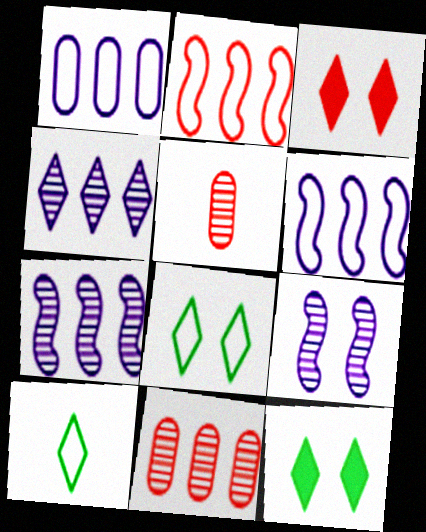[[2, 3, 5], 
[3, 4, 10], 
[5, 6, 12]]